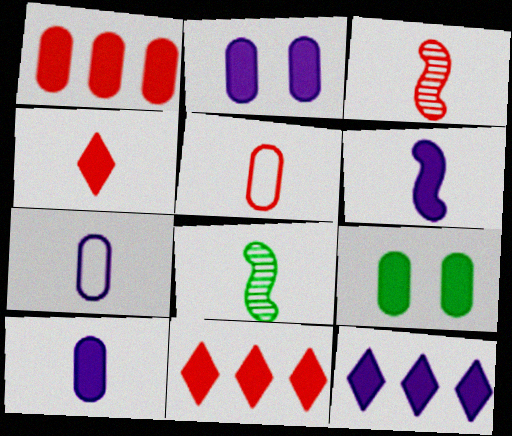[[1, 9, 10], 
[2, 6, 12], 
[3, 4, 5], 
[4, 7, 8], 
[6, 9, 11]]